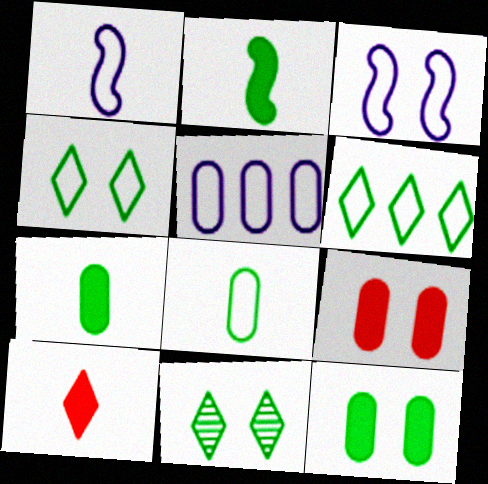[[3, 9, 11]]